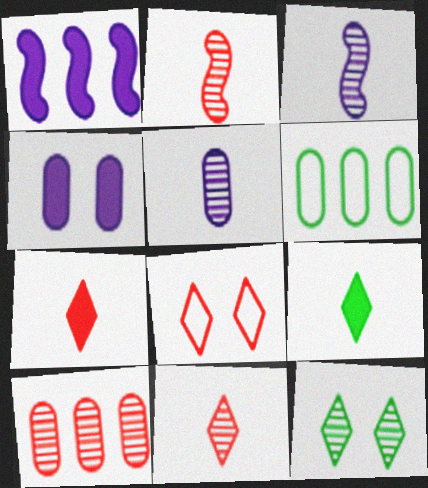[[3, 10, 12]]